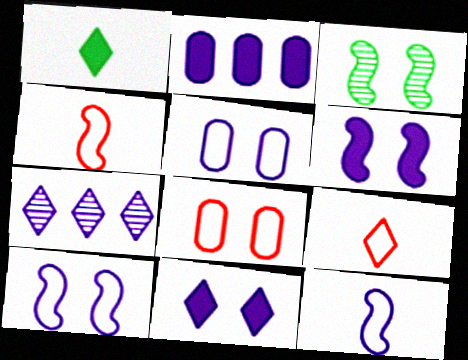[[2, 3, 9], 
[3, 8, 11]]